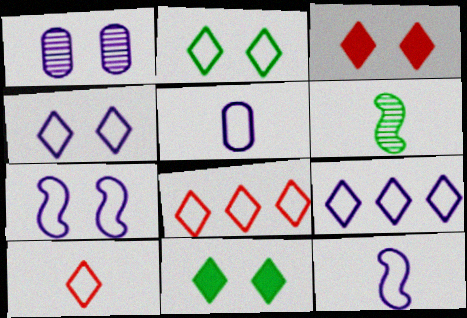[[2, 9, 10], 
[5, 7, 9]]